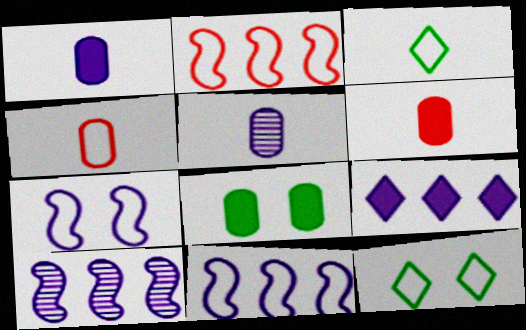[[4, 11, 12], 
[5, 7, 9], 
[6, 10, 12]]